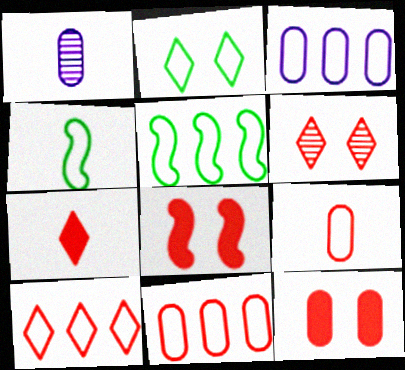[[1, 4, 7], 
[3, 5, 10], 
[6, 7, 10]]